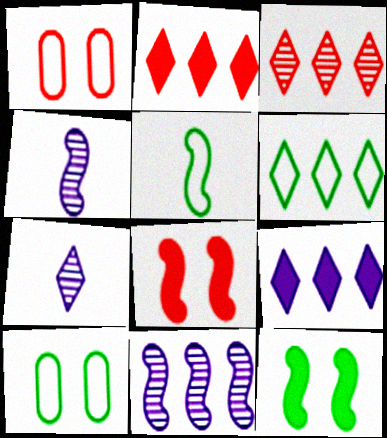[[2, 4, 10], 
[3, 6, 9], 
[5, 6, 10], 
[5, 8, 11]]